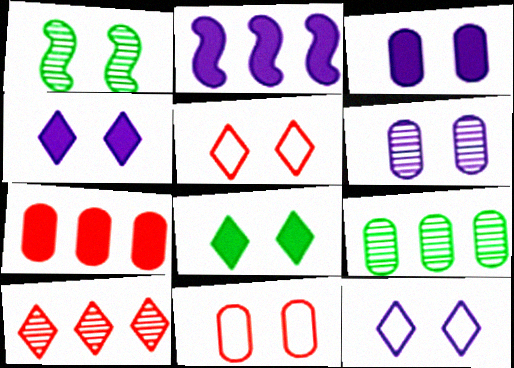[[1, 3, 5], 
[1, 4, 11]]